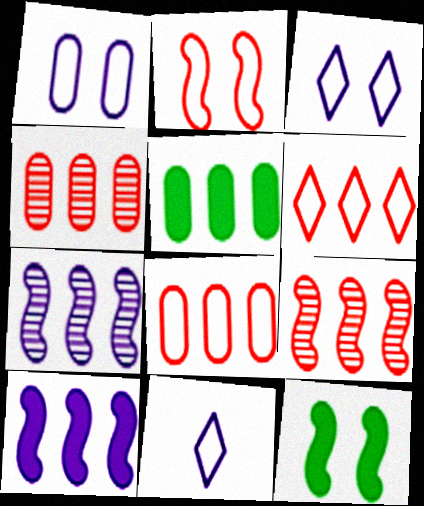[[4, 11, 12], 
[5, 6, 7]]